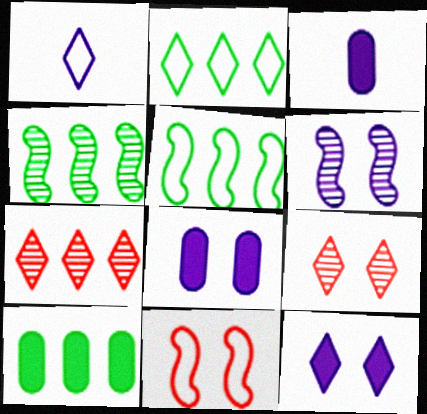[[2, 4, 10], 
[3, 5, 9]]